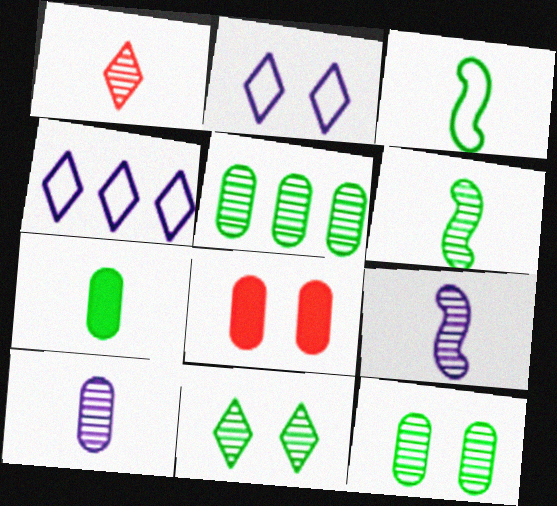[[1, 6, 10], 
[4, 6, 8], 
[5, 6, 11]]